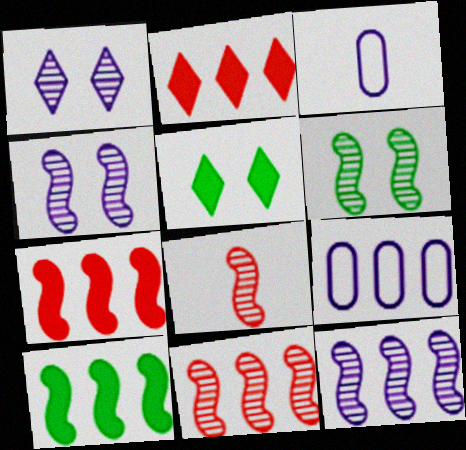[[2, 3, 6], 
[3, 5, 11], 
[5, 8, 9], 
[6, 8, 12]]